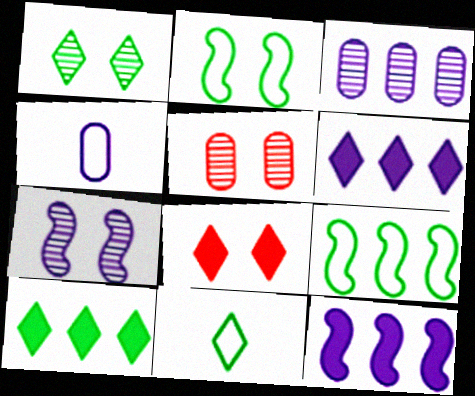[[1, 5, 7], 
[1, 10, 11], 
[4, 6, 7], 
[5, 11, 12]]